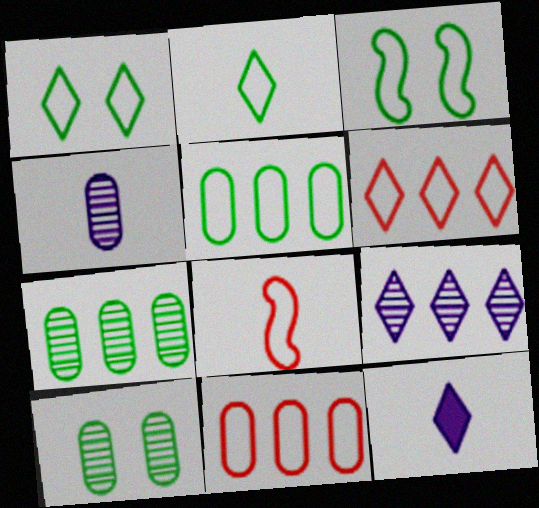[[2, 3, 5]]